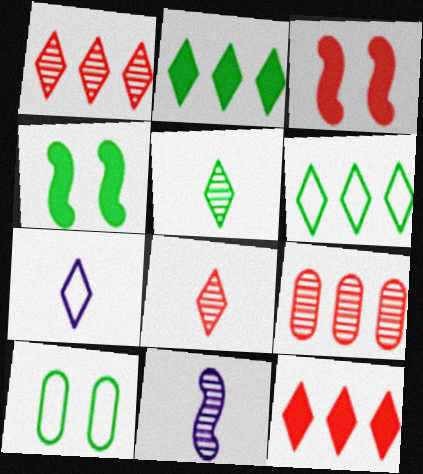[[4, 7, 9], 
[10, 11, 12]]